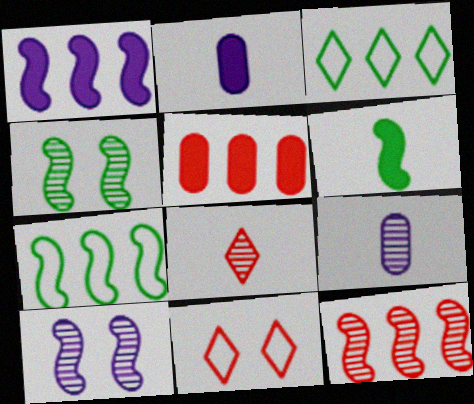[[1, 7, 12], 
[4, 6, 7]]